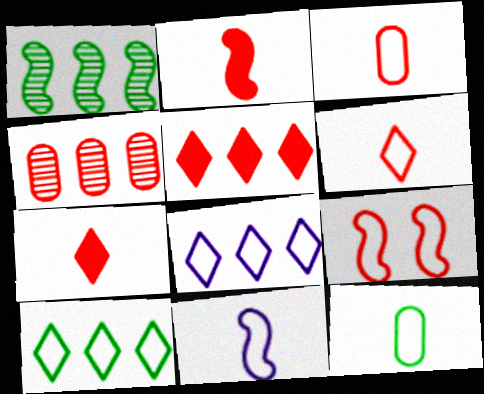[[4, 7, 9], 
[6, 11, 12], 
[8, 9, 12]]